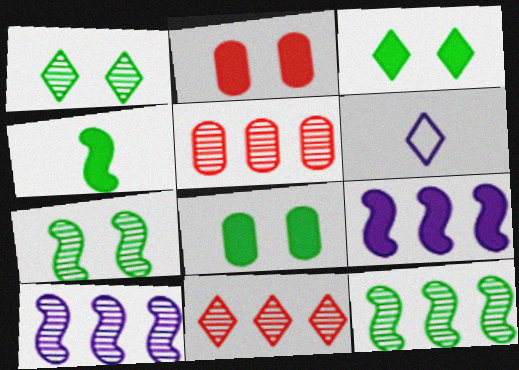[[2, 6, 12], 
[3, 6, 11]]